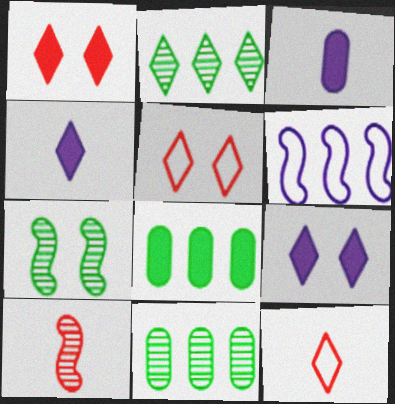[[2, 4, 5], 
[2, 9, 12]]